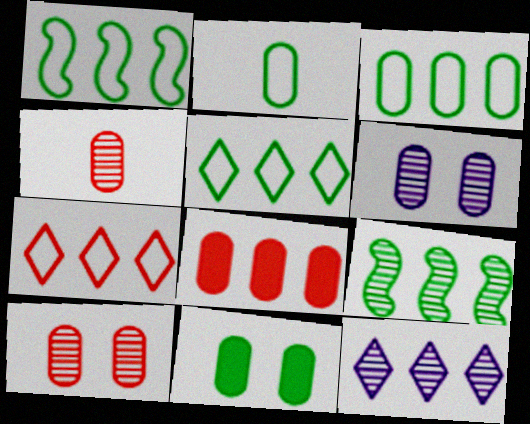[[1, 3, 5], 
[1, 8, 12], 
[2, 6, 8]]